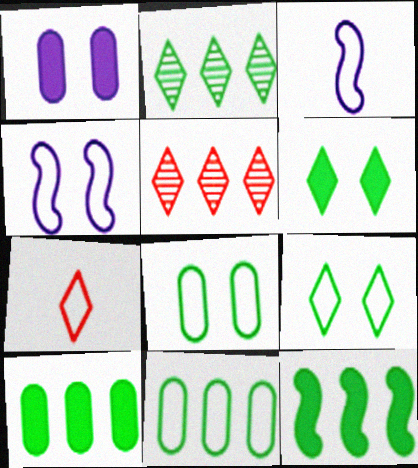[[2, 11, 12], 
[4, 7, 11]]